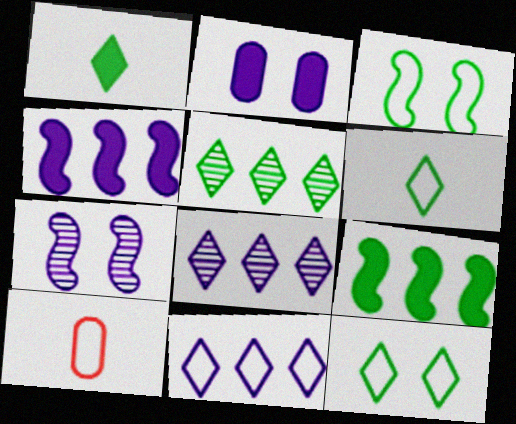[[1, 5, 12], 
[3, 10, 11]]